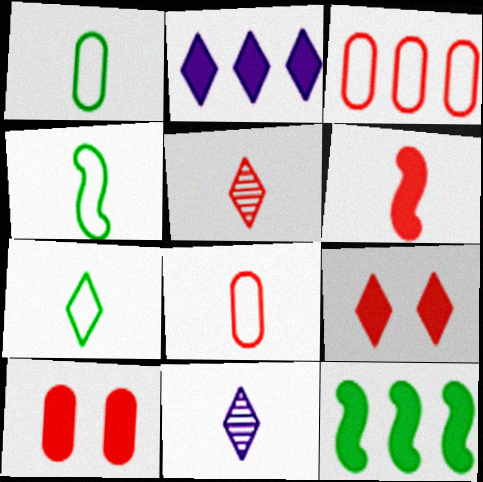[[1, 4, 7], 
[1, 6, 11], 
[5, 6, 8]]